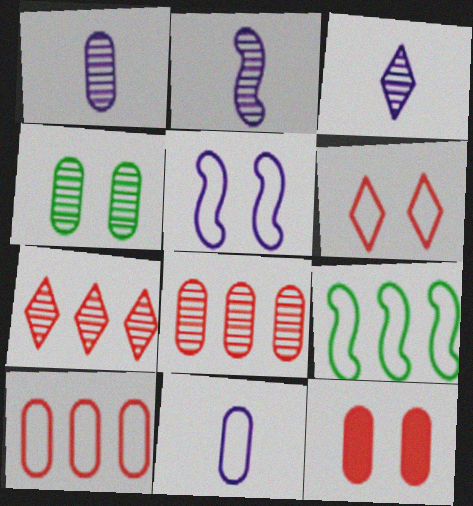[[1, 2, 3], 
[1, 4, 8], 
[2, 4, 7], 
[3, 9, 12], 
[6, 9, 11]]